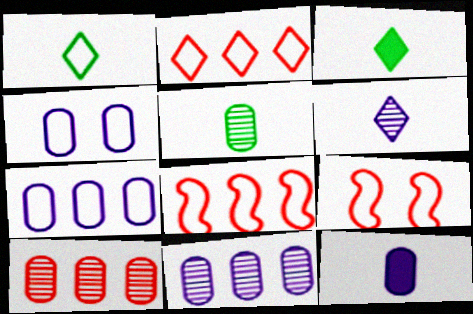[[1, 4, 8], 
[1, 7, 9], 
[3, 9, 11], 
[4, 11, 12]]